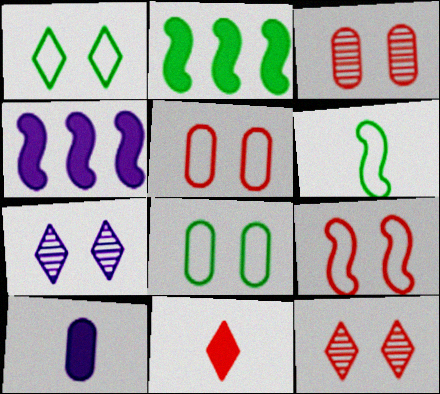[]